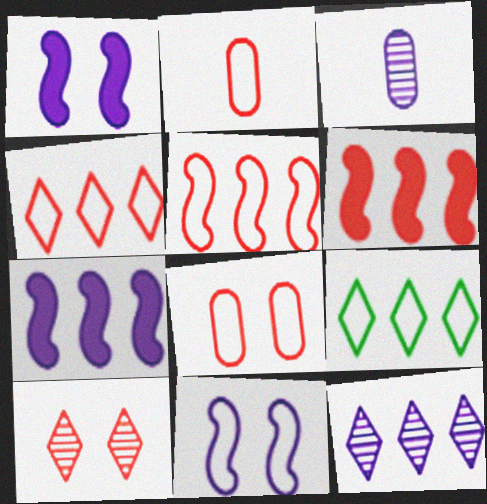[[2, 6, 10], 
[2, 9, 11]]